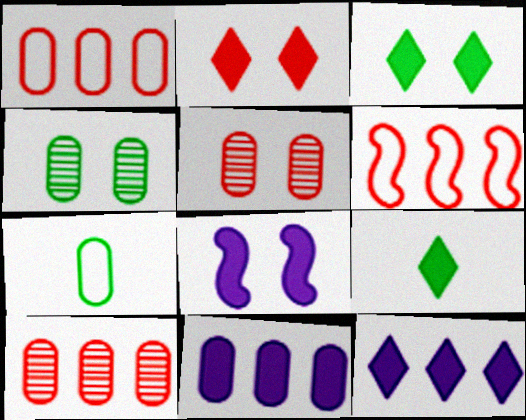[[2, 9, 12], 
[5, 7, 11]]